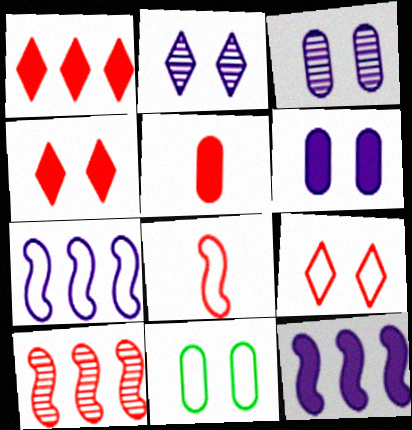[[5, 9, 10]]